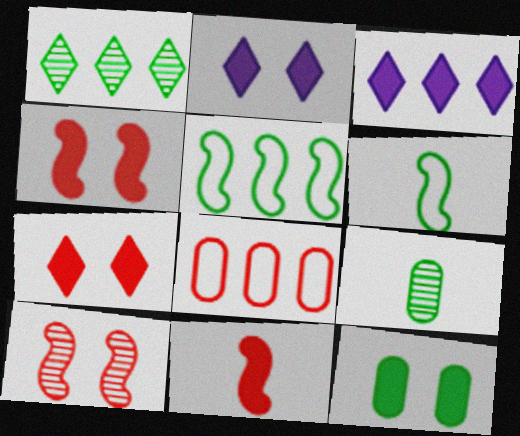[[1, 6, 12], 
[2, 4, 12], 
[3, 11, 12]]